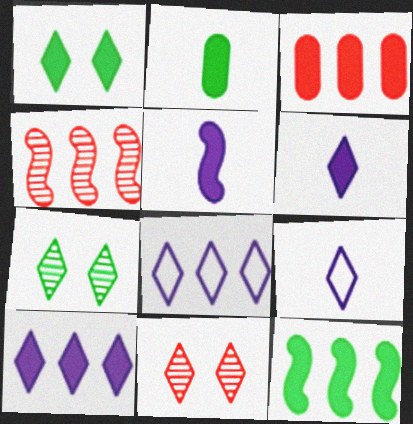[[1, 2, 12], 
[1, 3, 5], 
[3, 10, 12]]